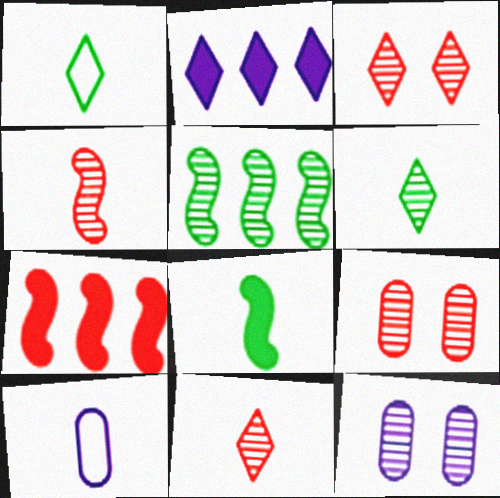[[1, 2, 3], 
[1, 7, 12], 
[5, 11, 12], 
[8, 10, 11]]